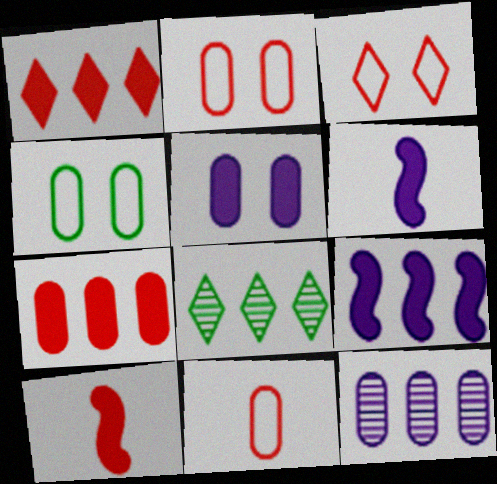[[2, 6, 8]]